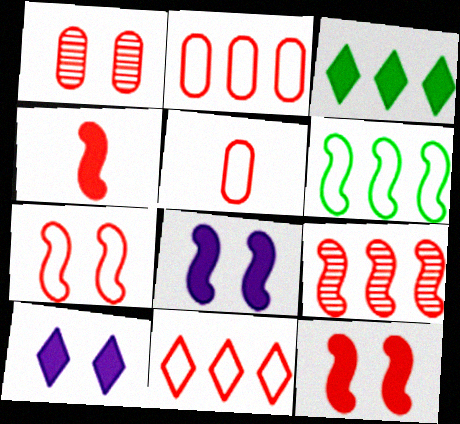[[1, 4, 11], 
[4, 7, 9], 
[5, 7, 11]]